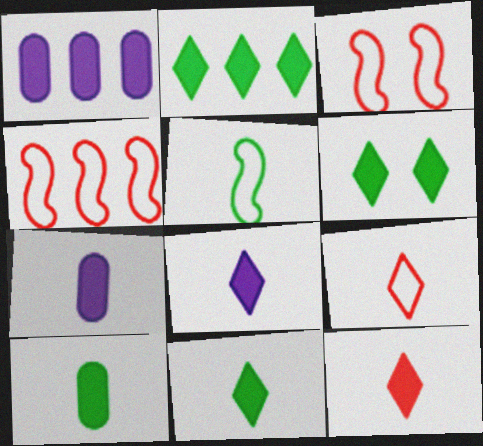[[2, 6, 11], 
[8, 11, 12]]